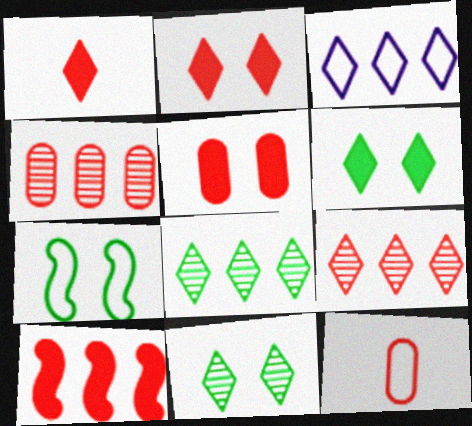[[1, 3, 11], 
[1, 5, 10], 
[3, 7, 12], 
[4, 5, 12]]